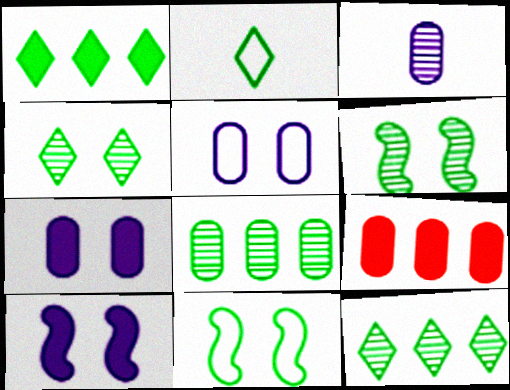[[1, 2, 4]]